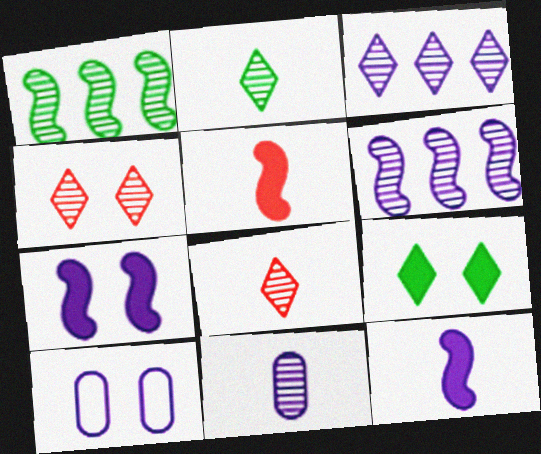[[1, 4, 11], 
[2, 3, 4], 
[3, 10, 12]]